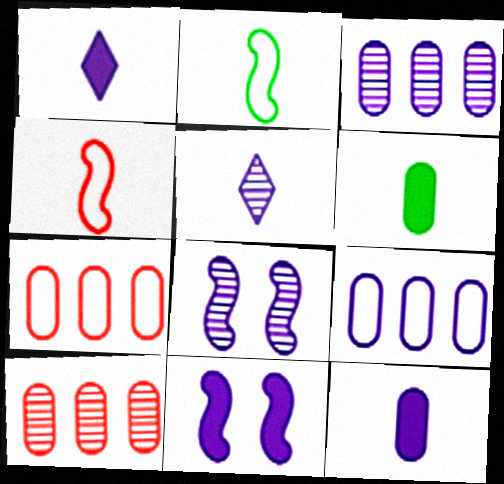[[1, 8, 9], 
[3, 5, 8], 
[4, 5, 6], 
[5, 9, 11]]